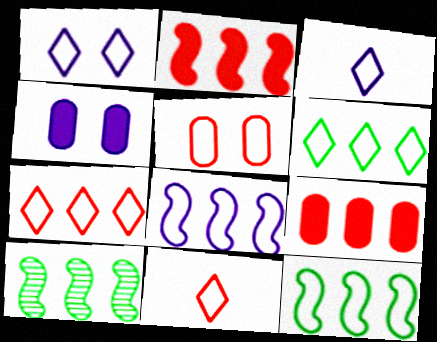[[1, 6, 11], 
[2, 8, 10], 
[3, 5, 12], 
[4, 10, 11]]